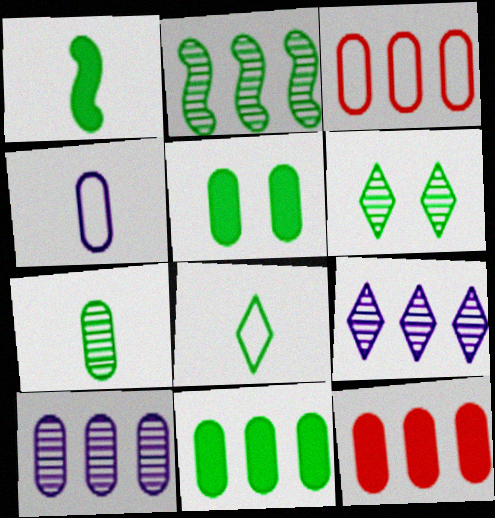[[1, 7, 8], 
[2, 5, 8], 
[2, 6, 7], 
[3, 10, 11]]